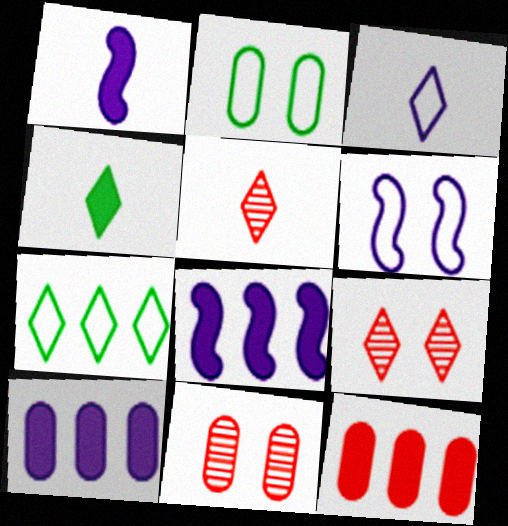[[1, 7, 11], 
[2, 5, 8], 
[3, 4, 5]]